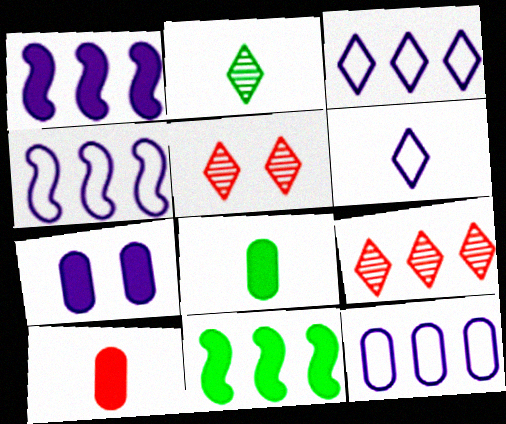[[3, 4, 12], 
[4, 5, 8], 
[9, 11, 12]]